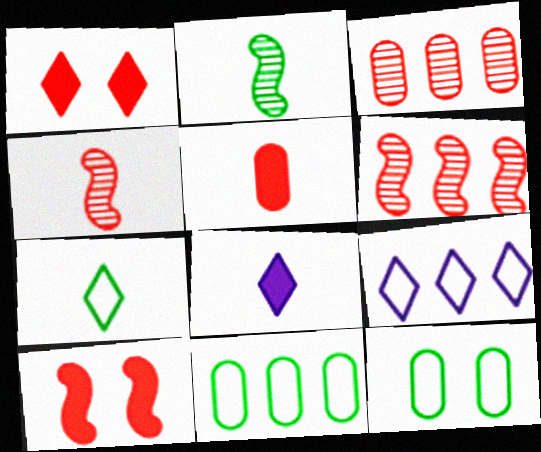[[6, 8, 12]]